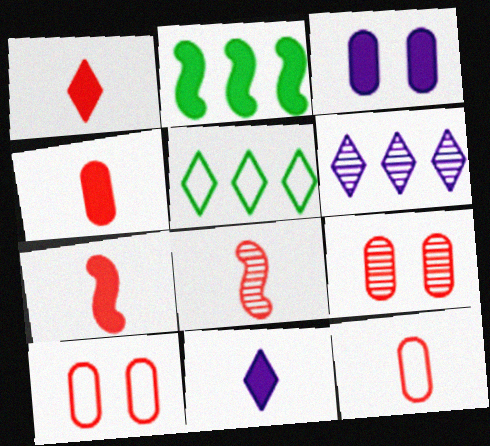[[1, 2, 3], 
[1, 4, 7], 
[1, 8, 12], 
[3, 5, 8]]